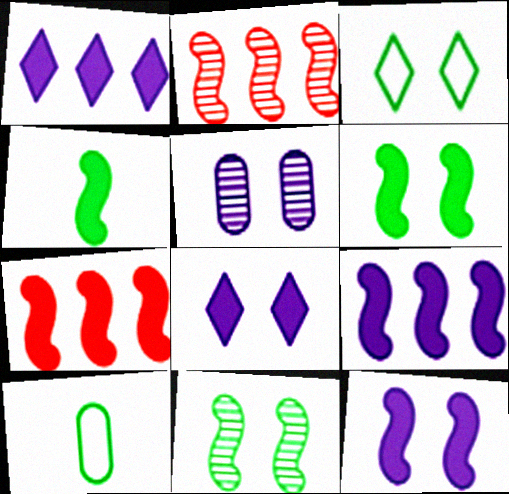[[2, 8, 10], 
[4, 7, 12]]